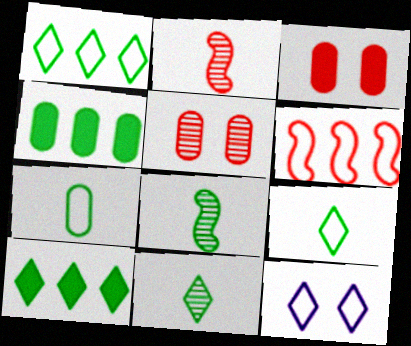[[2, 4, 12], 
[6, 7, 12]]